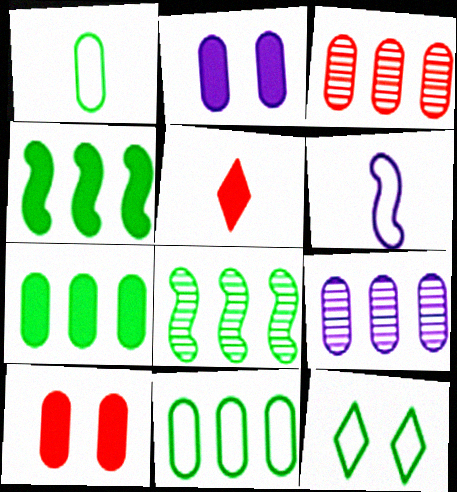[[1, 2, 3], 
[1, 9, 10], 
[2, 4, 5]]